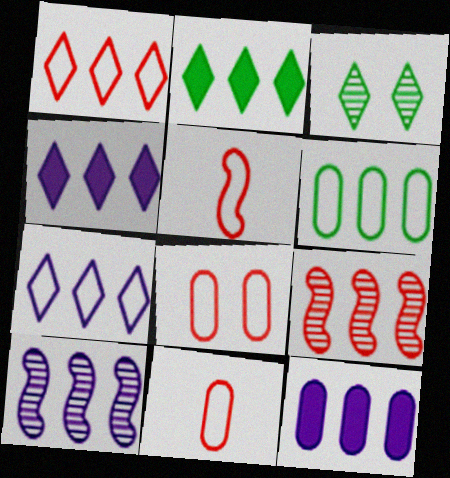[[1, 5, 8], 
[3, 5, 12], 
[4, 6, 9], 
[7, 10, 12]]